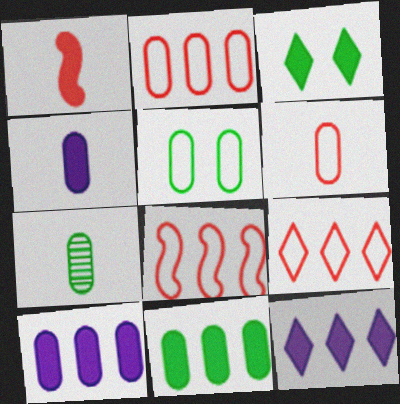[[1, 3, 10], 
[2, 8, 9], 
[4, 6, 7], 
[5, 7, 11]]